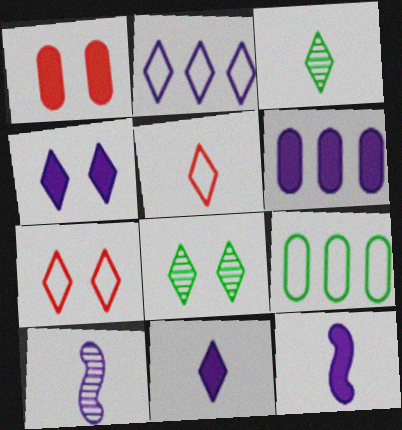[[3, 5, 11], 
[4, 6, 12], 
[4, 7, 8]]